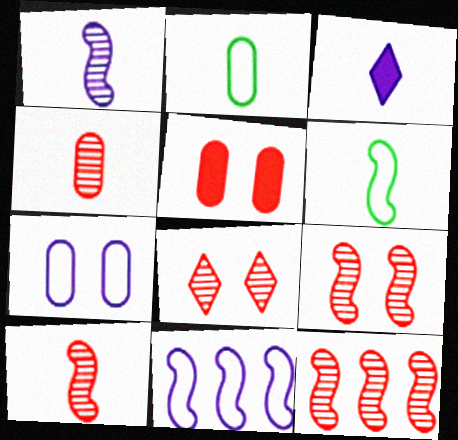[[2, 3, 10], 
[3, 4, 6], 
[4, 8, 12], 
[9, 10, 12]]